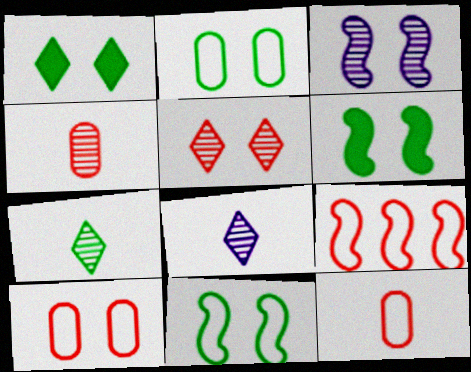[[1, 3, 10]]